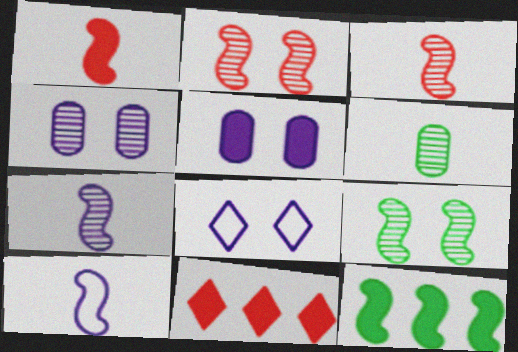[[2, 10, 12]]